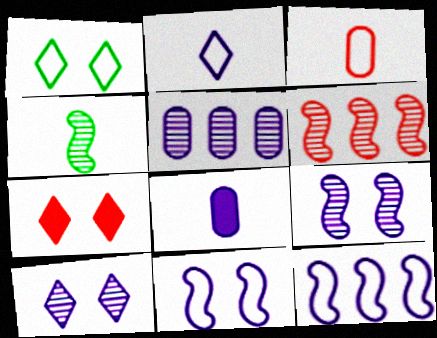[[1, 3, 12], 
[1, 6, 8], 
[1, 7, 10], 
[3, 6, 7], 
[4, 6, 9], 
[8, 10, 12]]